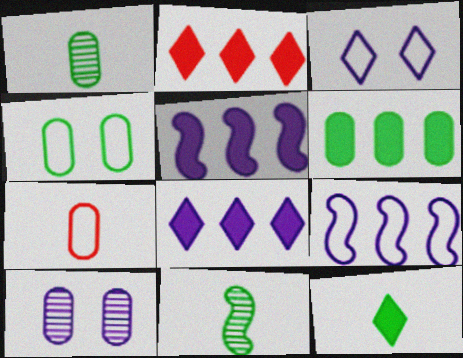[[1, 4, 6], 
[2, 5, 6], 
[6, 7, 10]]